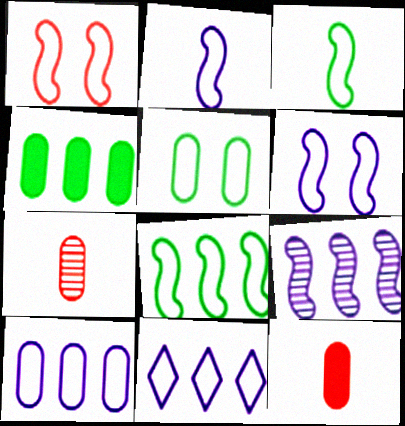[[1, 2, 8]]